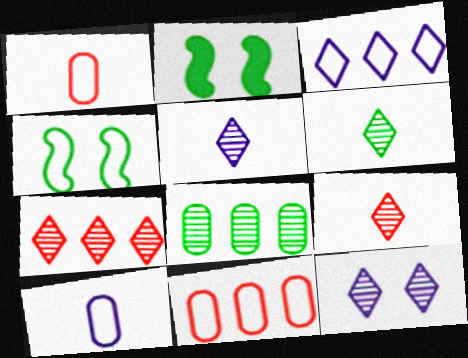[[1, 3, 4], 
[2, 5, 11], 
[2, 7, 10], 
[5, 6, 9], 
[6, 7, 12]]